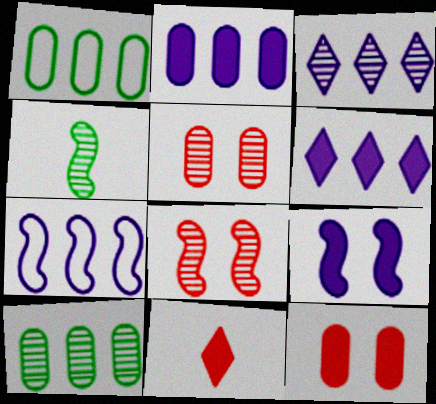[[2, 3, 7], 
[3, 4, 5]]